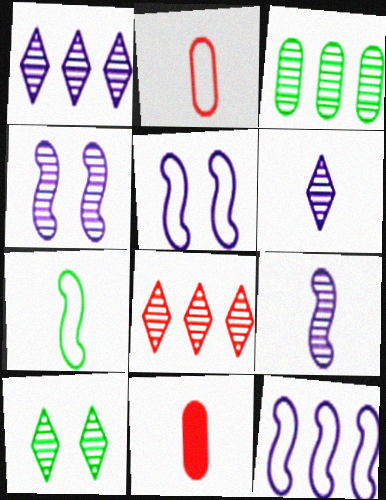[[6, 7, 11], 
[6, 8, 10], 
[10, 11, 12]]